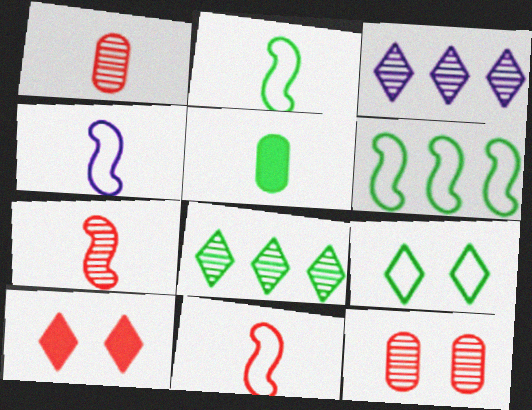[[2, 4, 11]]